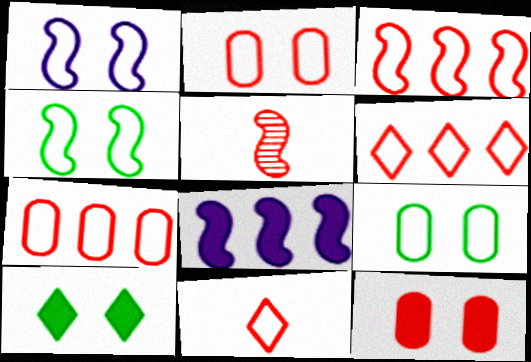[[2, 3, 11], 
[3, 6, 7], 
[4, 5, 8], 
[5, 6, 12]]